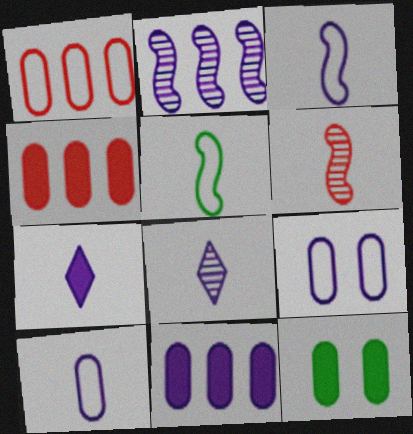[[2, 7, 9]]